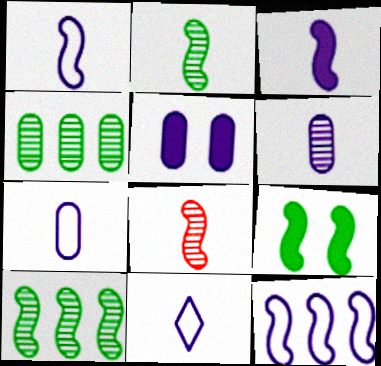[[1, 7, 11], 
[3, 6, 11], 
[8, 9, 12]]